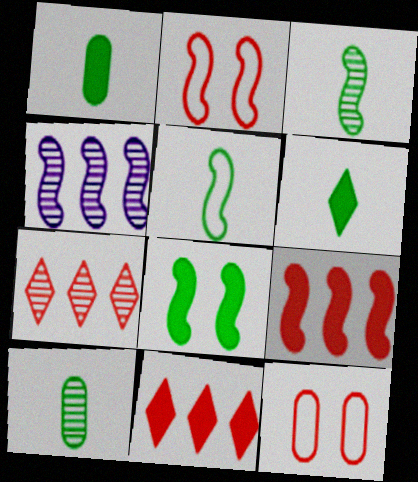[[4, 6, 12], 
[5, 6, 10]]